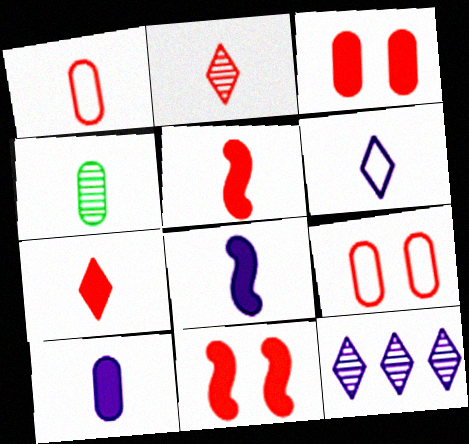[[1, 2, 5], 
[1, 4, 10], 
[4, 5, 6]]